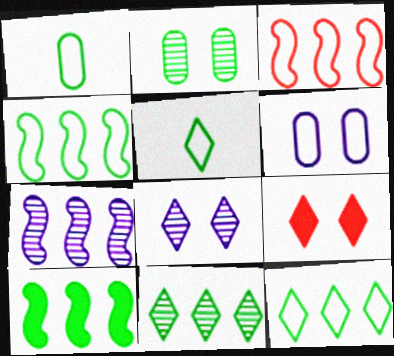[[1, 7, 9], 
[2, 5, 10], 
[3, 5, 6], 
[3, 7, 10]]